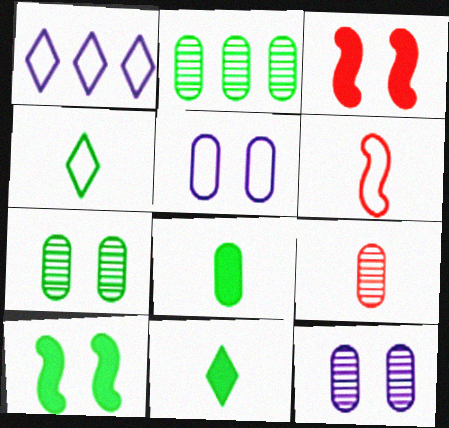[[1, 9, 10], 
[2, 4, 10], 
[2, 9, 12]]